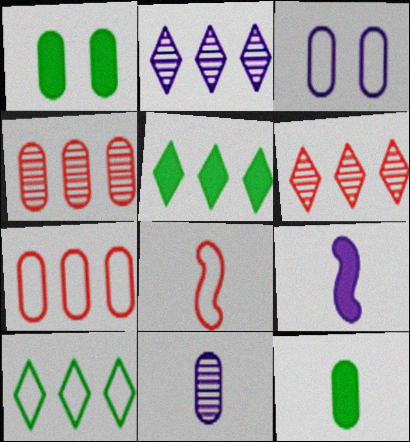[[1, 2, 8], 
[1, 7, 11], 
[2, 3, 9], 
[3, 4, 12], 
[3, 8, 10]]